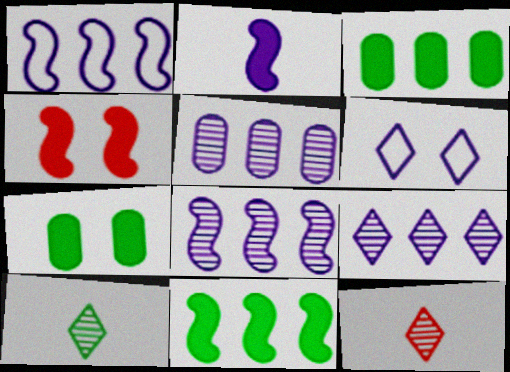[[1, 7, 12], 
[2, 4, 11], 
[2, 5, 6], 
[5, 8, 9]]